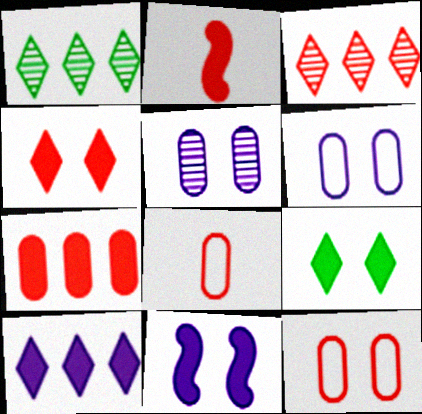[[1, 2, 6], 
[1, 8, 11], 
[2, 3, 12], 
[2, 4, 7]]